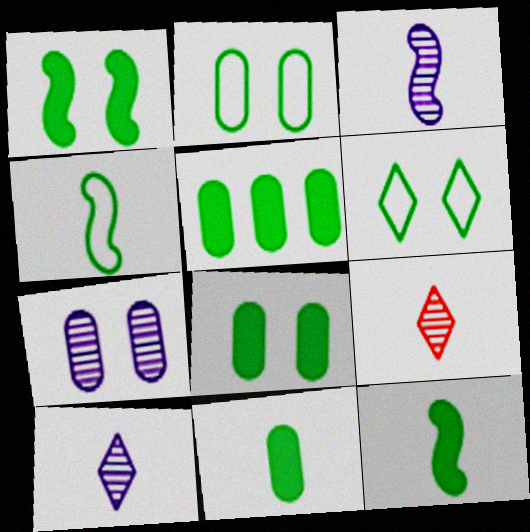[[5, 8, 11]]